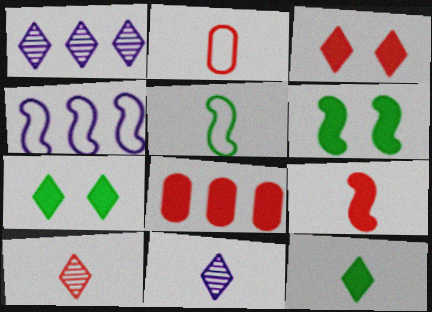[[1, 2, 6], 
[2, 9, 10], 
[3, 8, 9]]